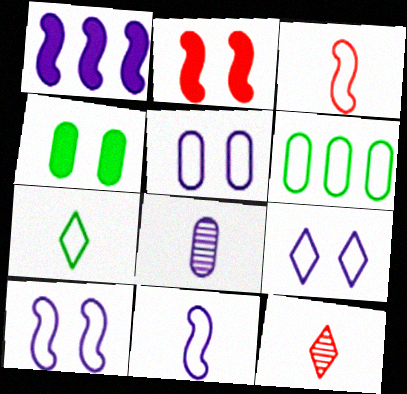[[1, 8, 9], 
[3, 6, 9], 
[5, 9, 10]]